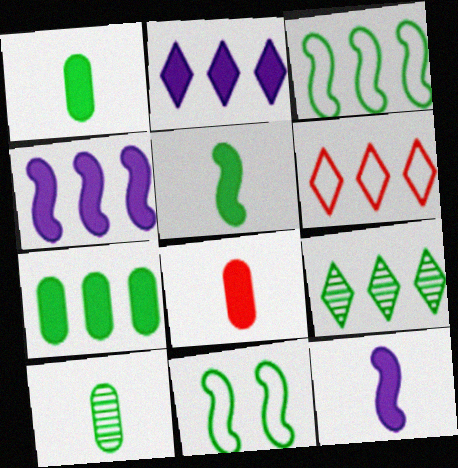[[1, 9, 11], 
[2, 6, 9], 
[3, 7, 9]]